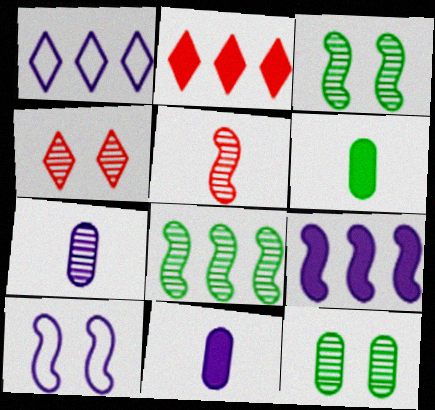[[4, 7, 8]]